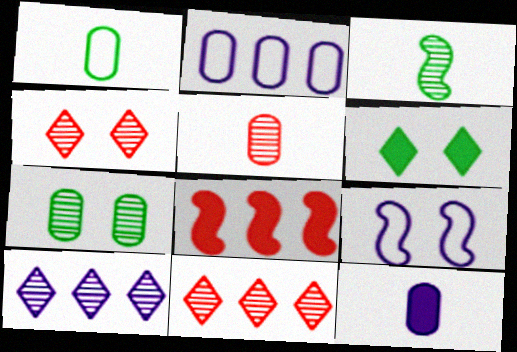[[1, 5, 12], 
[3, 8, 9], 
[6, 8, 12], 
[9, 10, 12]]